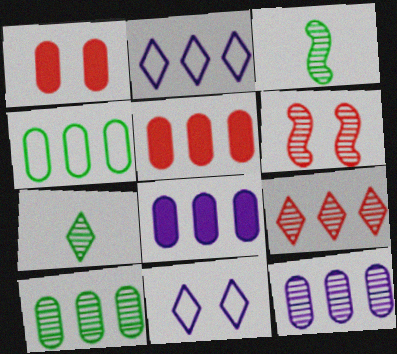[[1, 2, 3], 
[3, 5, 11], 
[4, 5, 12], 
[6, 7, 12]]